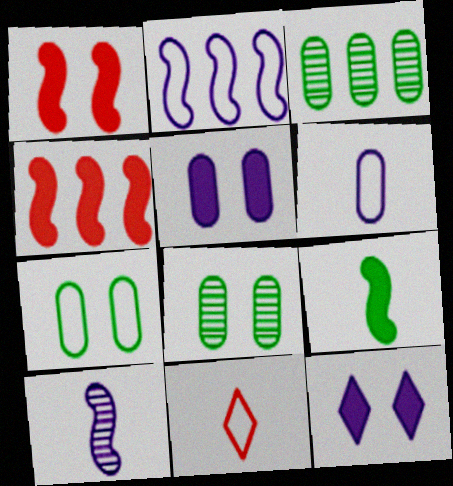[[2, 7, 11]]